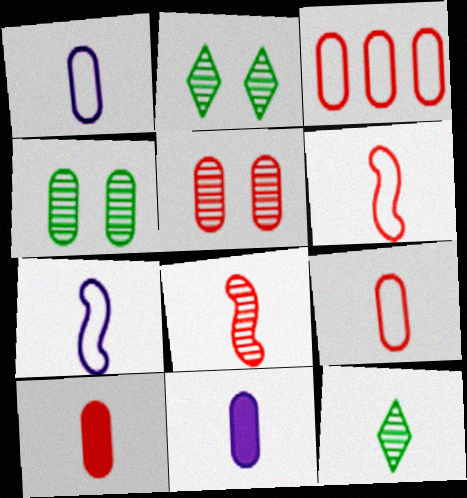[[3, 4, 11], 
[3, 5, 10], 
[6, 11, 12], 
[7, 10, 12]]